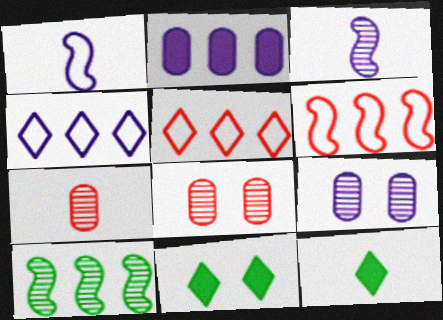[[1, 7, 12], 
[2, 5, 10], 
[6, 9, 12]]